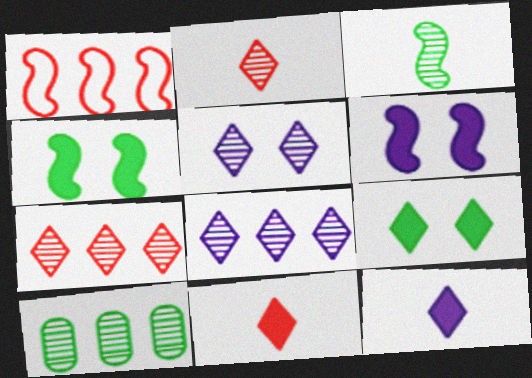[[1, 3, 6]]